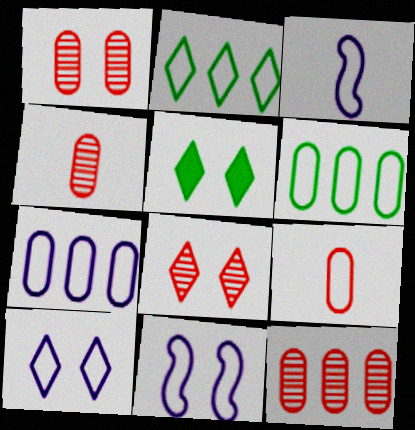[[1, 4, 12], 
[1, 5, 11], 
[2, 9, 11], 
[3, 5, 12], 
[3, 7, 10], 
[5, 8, 10]]